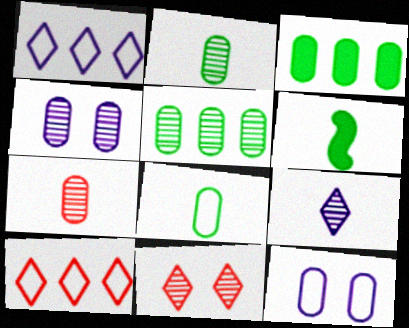[[3, 7, 12], 
[4, 5, 7], 
[4, 6, 10]]